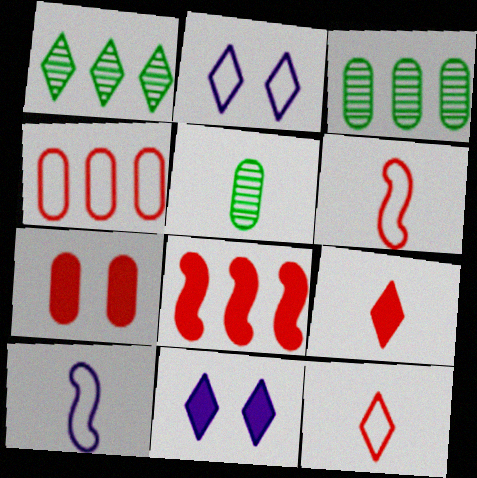[[1, 2, 9], 
[1, 7, 10], 
[1, 11, 12], 
[2, 5, 8], 
[3, 6, 11], 
[5, 9, 10], 
[7, 8, 9]]